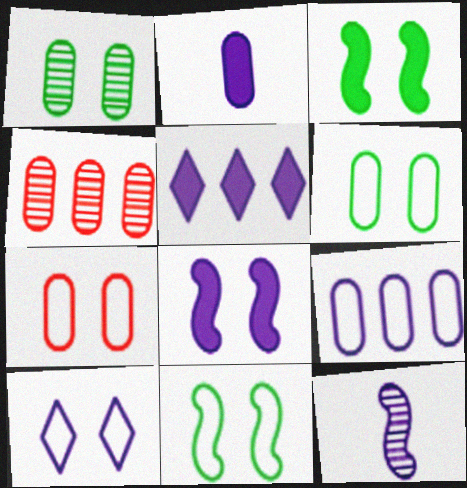[[2, 4, 6], 
[2, 5, 8], 
[7, 10, 11]]